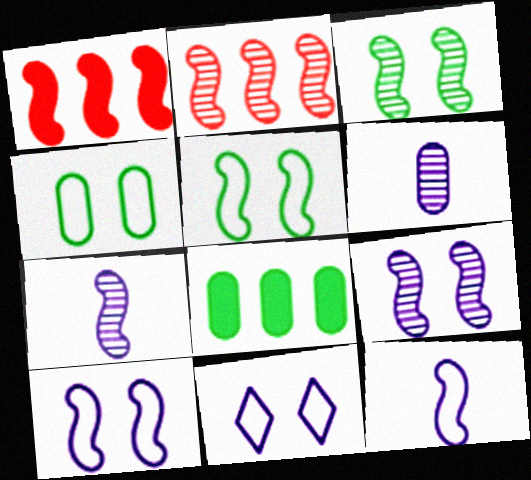[[1, 3, 12], 
[1, 5, 7], 
[2, 3, 7]]